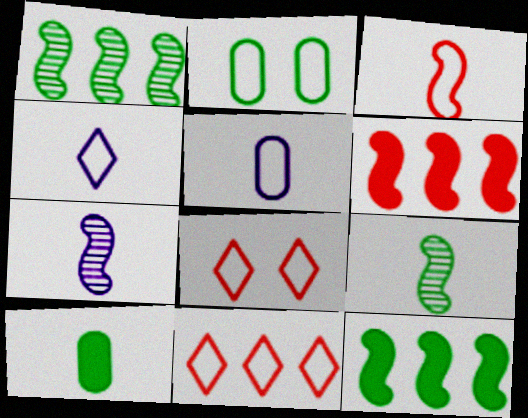[]